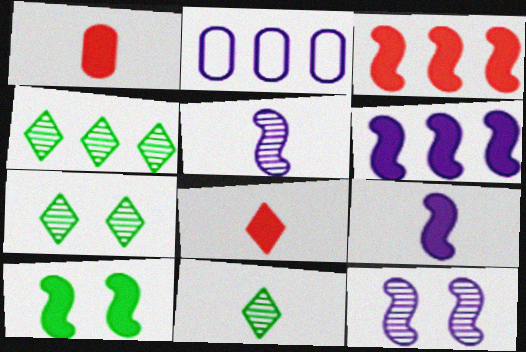[[2, 3, 4], 
[3, 9, 10], 
[4, 7, 11]]